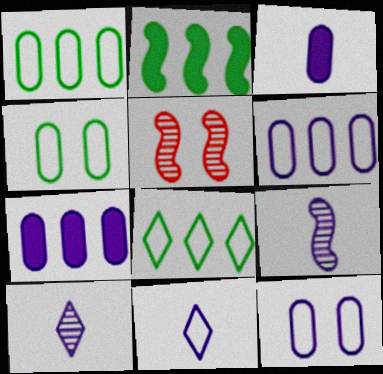[[3, 5, 8], 
[3, 9, 11]]